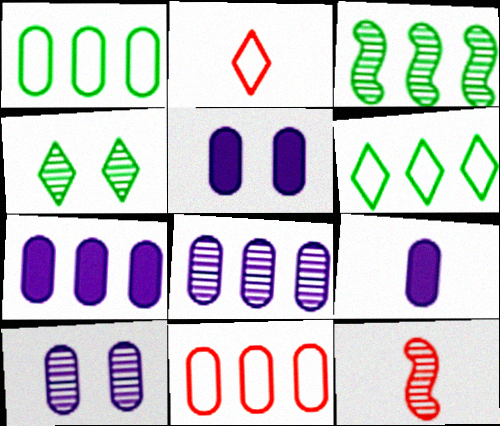[[2, 3, 5], 
[4, 8, 12], 
[5, 6, 12], 
[5, 7, 9]]